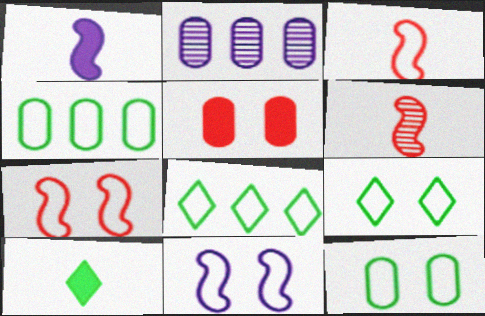[[2, 7, 10]]